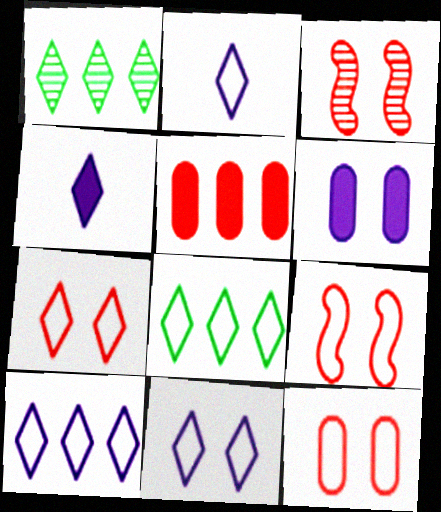[[1, 4, 7], 
[2, 7, 8], 
[2, 10, 11], 
[7, 9, 12]]